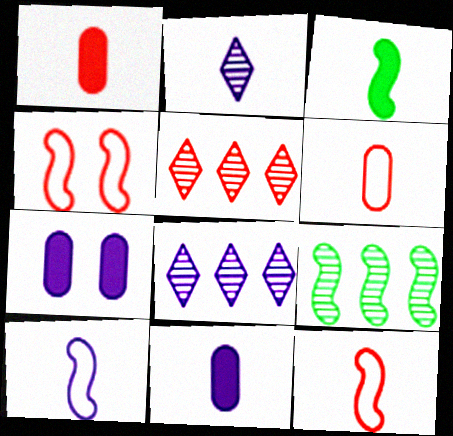[[1, 4, 5], 
[2, 3, 6], 
[2, 10, 11], 
[7, 8, 10]]